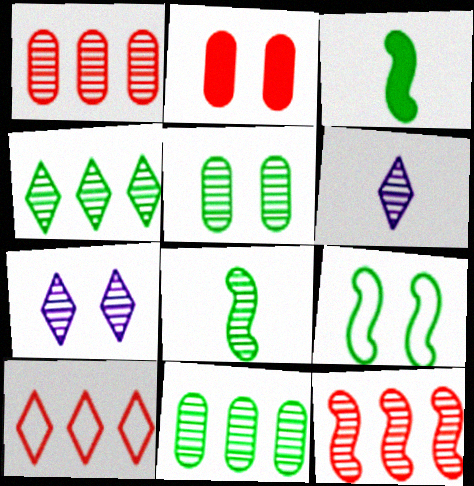[[1, 7, 8], 
[2, 7, 9], 
[4, 5, 8], 
[5, 6, 12]]